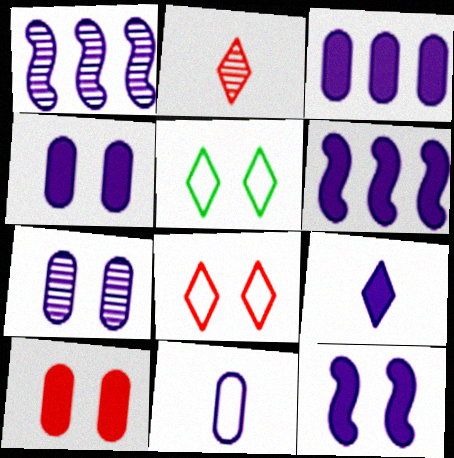[[3, 7, 11], 
[3, 9, 12], 
[4, 6, 9]]